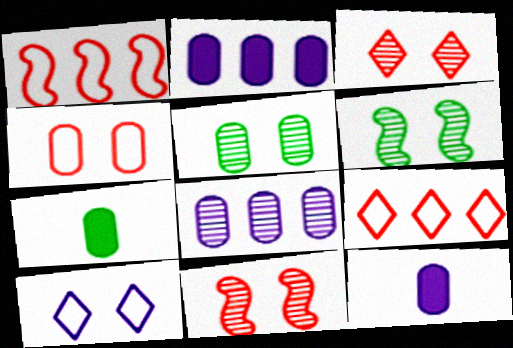[[4, 7, 8], 
[6, 9, 12]]